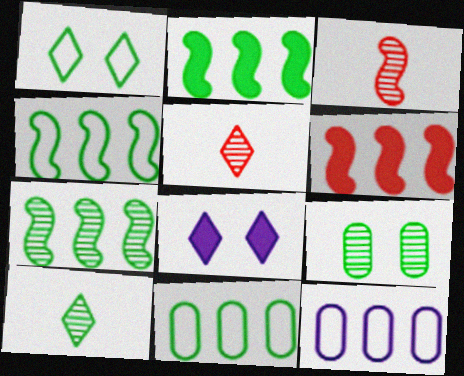[[2, 4, 7], 
[3, 8, 11], 
[7, 9, 10]]